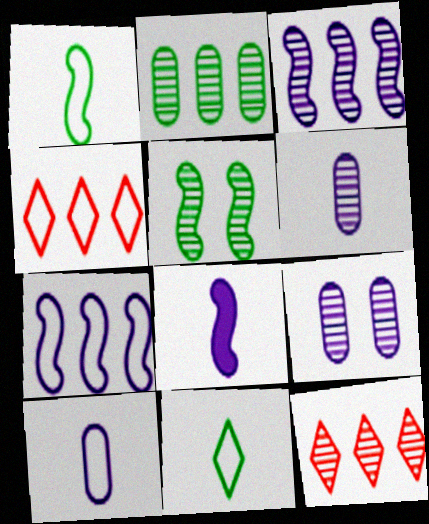[[2, 3, 12], 
[5, 6, 12]]